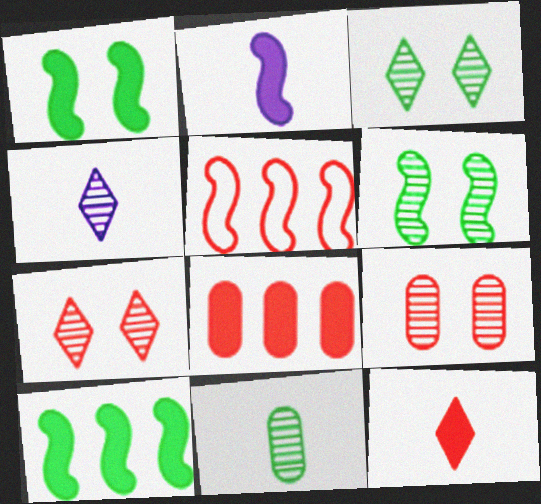[[2, 5, 6], 
[5, 9, 12]]